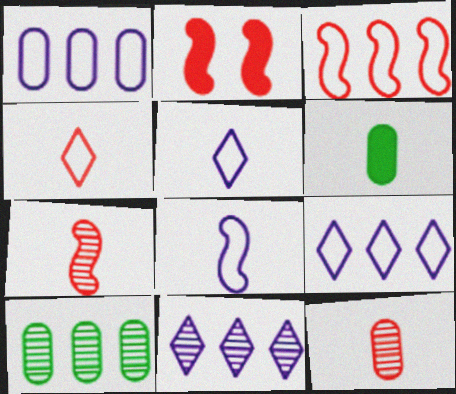[[2, 3, 7], 
[2, 5, 10], 
[5, 6, 7]]